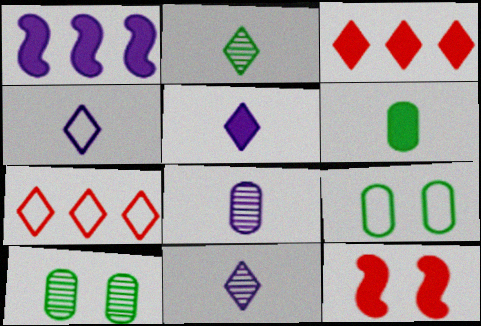[[4, 5, 11]]